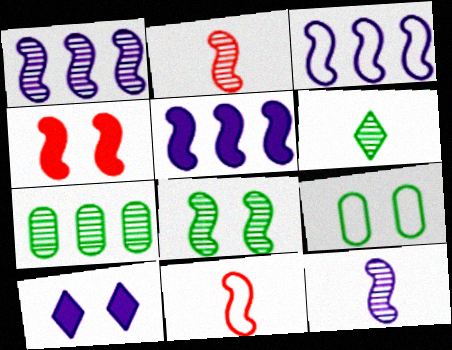[[1, 2, 8], 
[1, 3, 5], 
[5, 8, 11], 
[6, 7, 8], 
[7, 10, 11]]